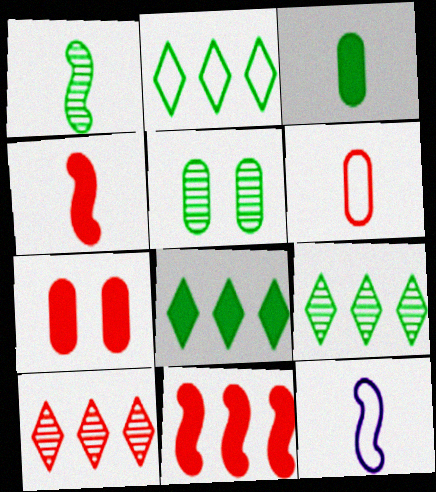[[1, 4, 12], 
[1, 5, 9], 
[2, 8, 9], 
[7, 9, 12]]